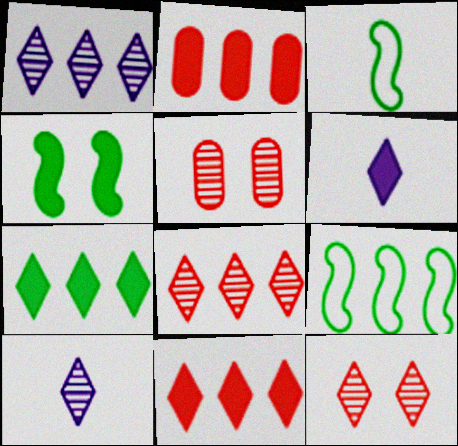[[1, 2, 9], 
[2, 4, 6], 
[5, 6, 9]]